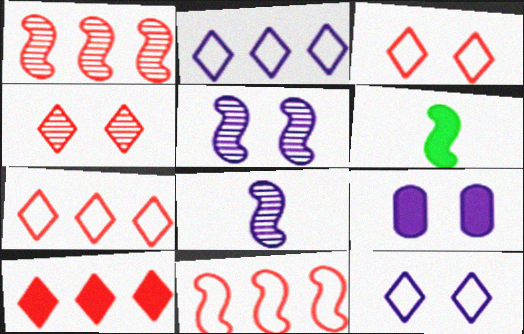[[2, 8, 9], 
[5, 6, 11], 
[5, 9, 12], 
[6, 9, 10]]